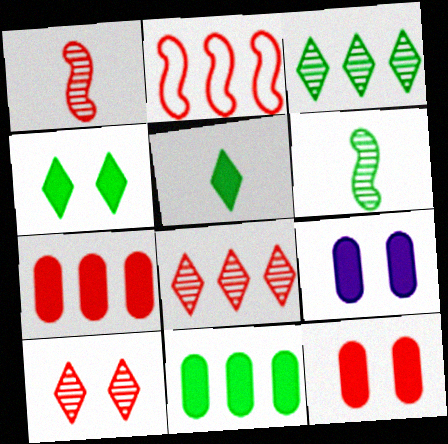[[2, 7, 8]]